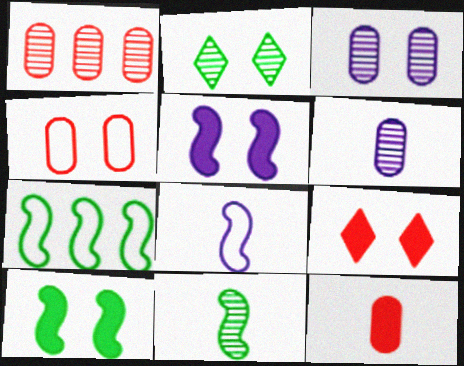[[1, 4, 12], 
[2, 4, 5], 
[6, 7, 9], 
[7, 10, 11]]